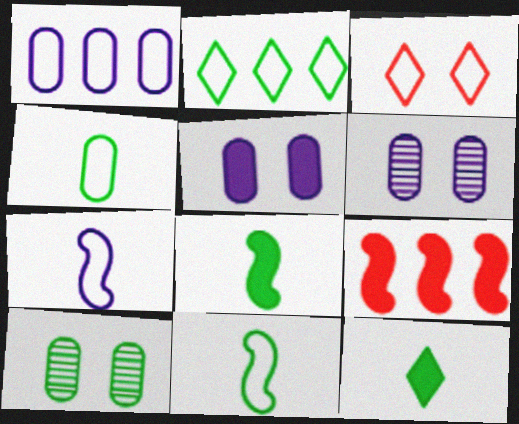[[1, 3, 11], 
[2, 8, 10], 
[5, 9, 12]]